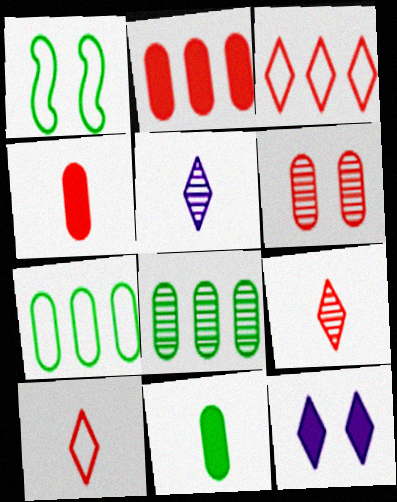[[1, 2, 5], 
[1, 6, 12]]